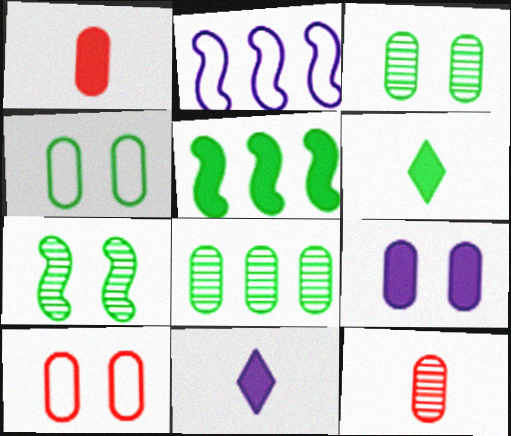[[3, 9, 10]]